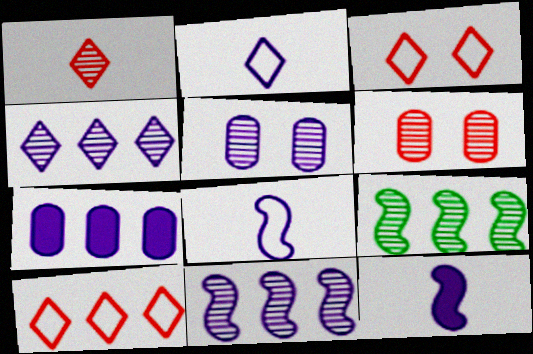[[1, 5, 9], 
[7, 9, 10]]